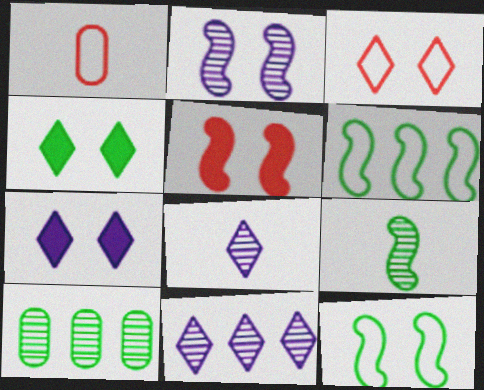[[2, 5, 12]]